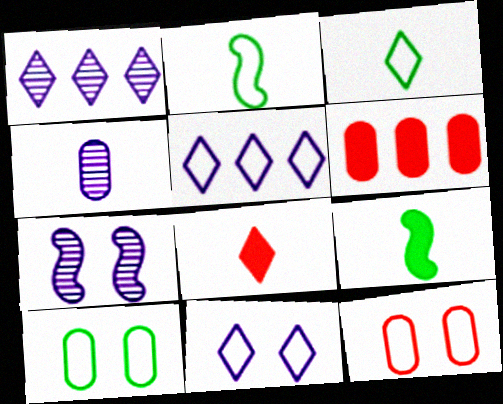[[1, 4, 7], 
[1, 9, 12], 
[2, 4, 8], 
[2, 5, 12], 
[3, 6, 7], 
[4, 6, 10]]